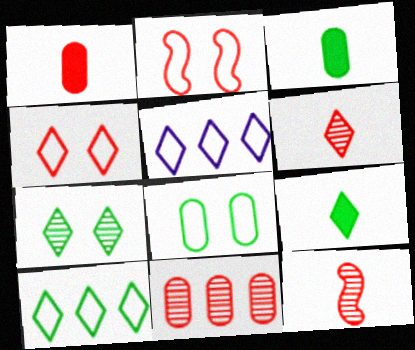[[7, 9, 10]]